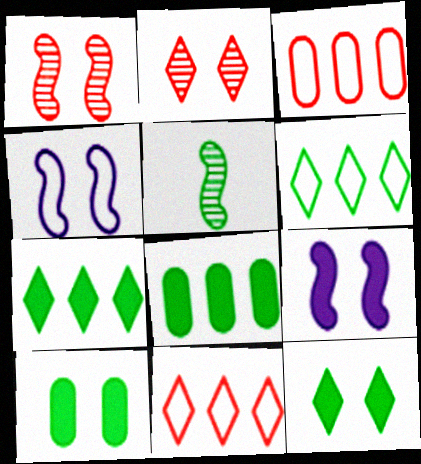[[2, 4, 10], 
[5, 6, 10]]